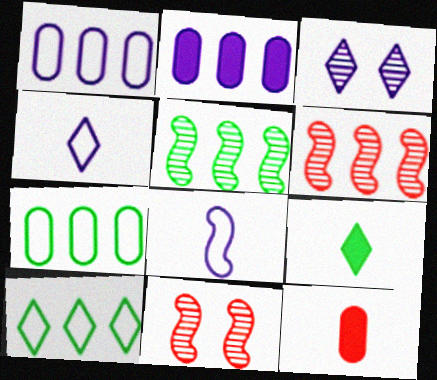[[1, 9, 11], 
[2, 3, 8], 
[2, 6, 10]]